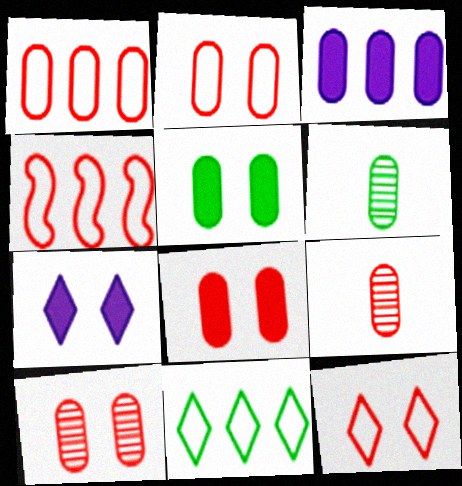[[1, 8, 9], 
[2, 3, 6], 
[2, 8, 10], 
[4, 6, 7]]